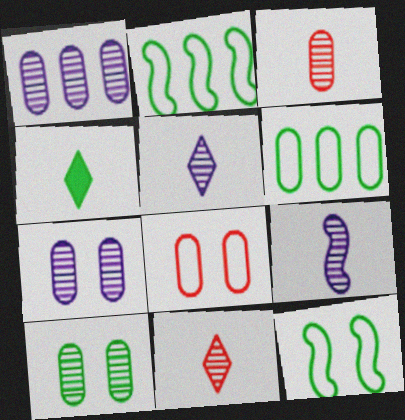[[1, 3, 10], 
[2, 4, 10]]